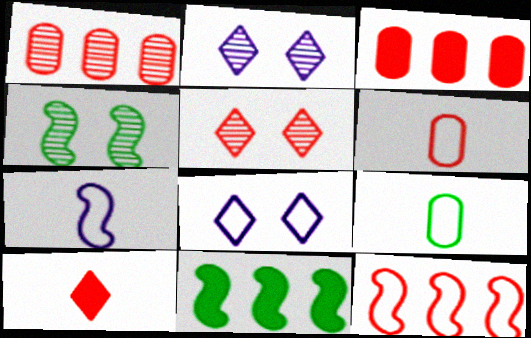[[2, 6, 11], 
[8, 9, 12]]